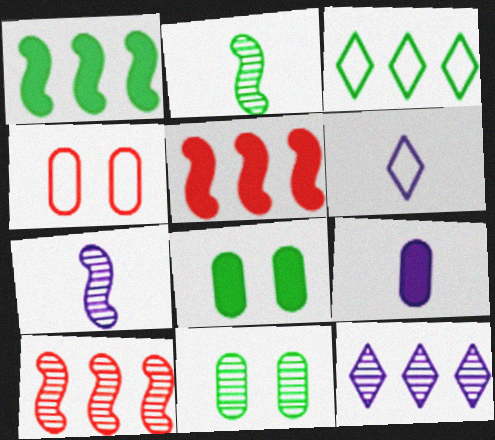[[2, 3, 8], 
[5, 6, 11], 
[6, 7, 9], 
[6, 8, 10]]